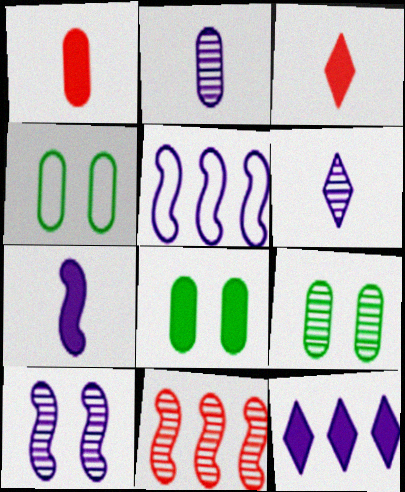[[3, 5, 9], 
[4, 8, 9], 
[5, 7, 10], 
[6, 9, 11]]